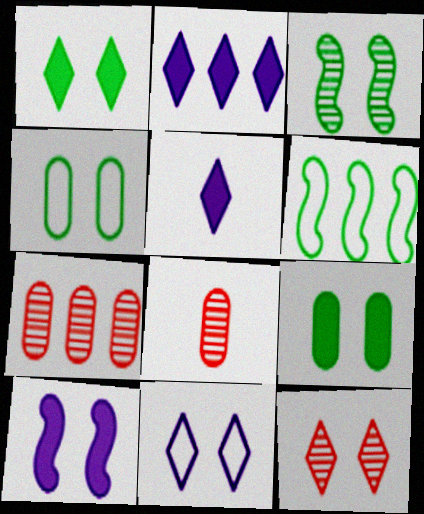[[1, 3, 4], 
[1, 11, 12], 
[2, 6, 7], 
[4, 10, 12]]